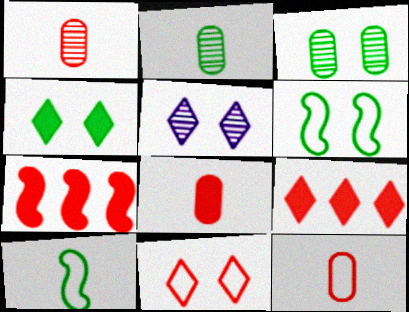[[1, 7, 11], 
[1, 8, 12], 
[3, 4, 6], 
[4, 5, 11]]